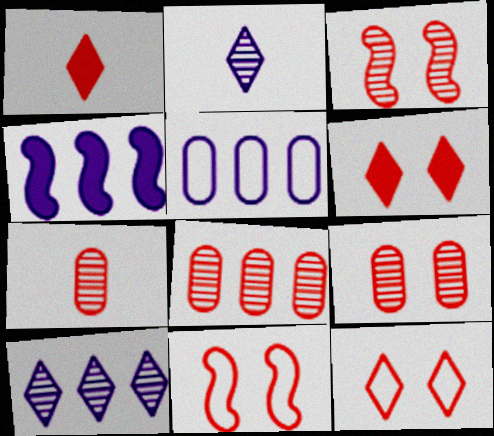[[1, 8, 11], 
[4, 5, 10], 
[6, 9, 11], 
[7, 8, 9]]